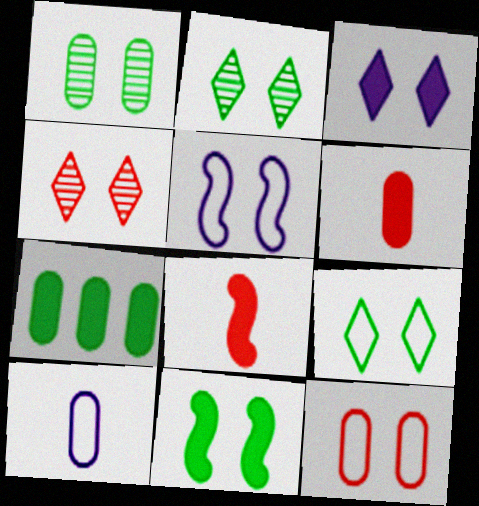[[1, 9, 11], 
[3, 4, 9], 
[3, 7, 8], 
[5, 9, 12]]